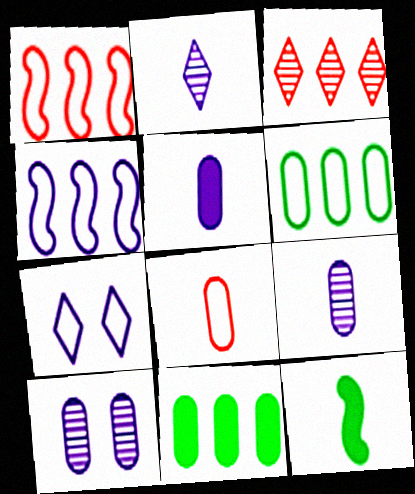[[2, 8, 12], 
[3, 4, 11], 
[8, 10, 11]]